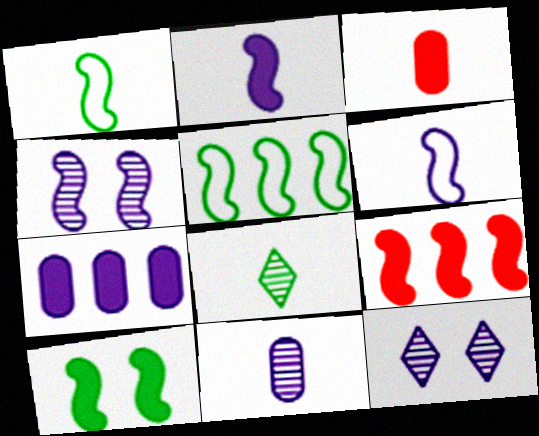[[1, 4, 9], 
[2, 9, 10], 
[3, 5, 12], 
[3, 6, 8], 
[6, 7, 12]]